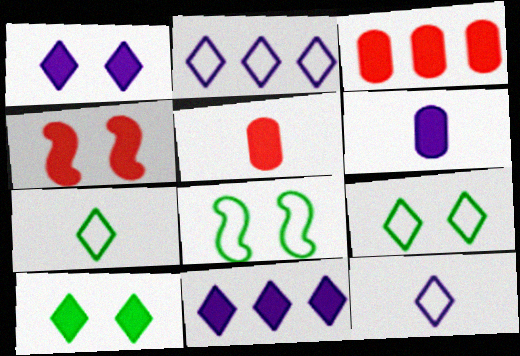[]